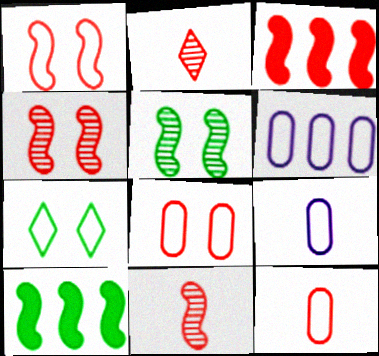[[1, 3, 11], 
[2, 3, 8]]